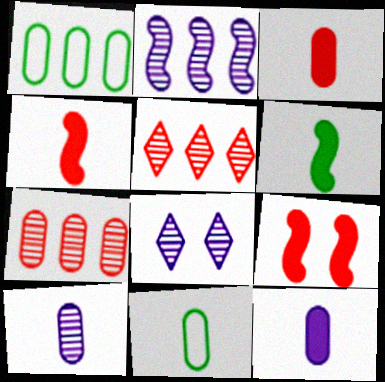[[1, 4, 8], 
[2, 8, 10], 
[3, 10, 11]]